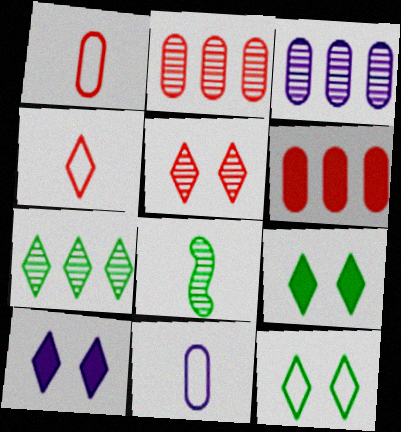[[3, 5, 8], 
[4, 7, 10], 
[5, 10, 12]]